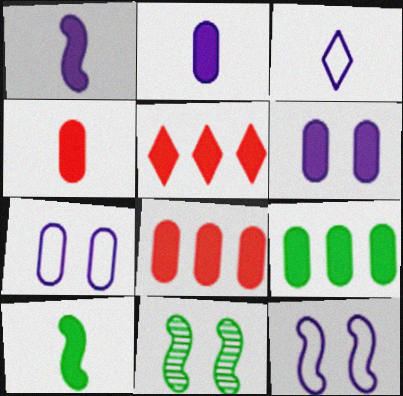[[3, 8, 11], 
[4, 6, 9], 
[5, 6, 10]]